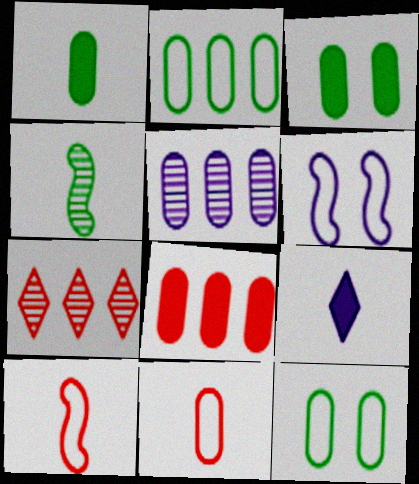[[1, 6, 7], 
[2, 5, 8], 
[3, 5, 11], 
[4, 9, 11], 
[5, 6, 9]]